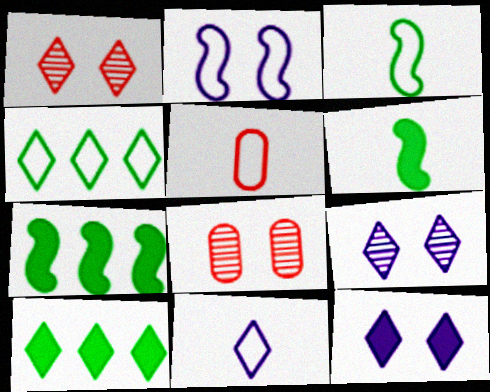[[1, 10, 11], 
[2, 4, 5], 
[3, 5, 11], 
[5, 7, 9], 
[7, 8, 11]]